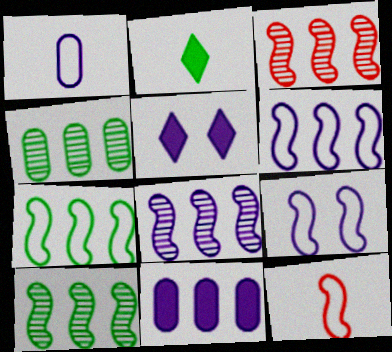[[1, 5, 8], 
[3, 8, 10], 
[4, 5, 12], 
[7, 9, 12]]